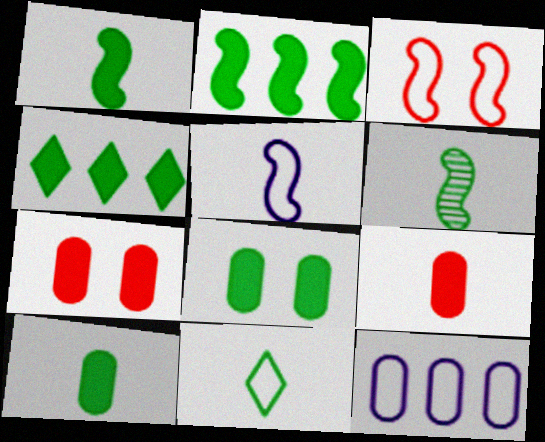[[1, 4, 8], 
[3, 11, 12], 
[6, 10, 11]]